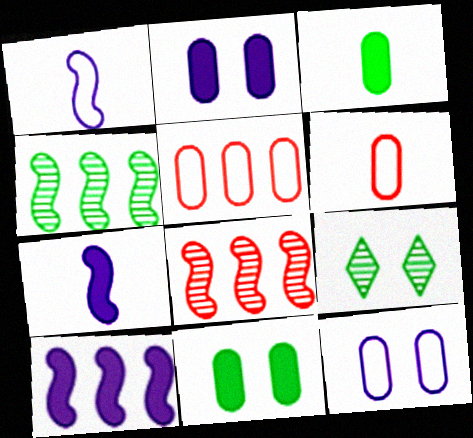[[5, 7, 9], 
[6, 9, 10]]